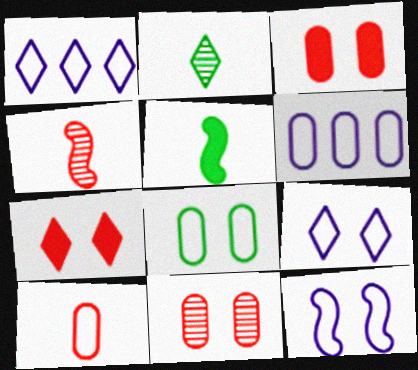[[1, 2, 7], 
[1, 5, 11], 
[6, 8, 10]]